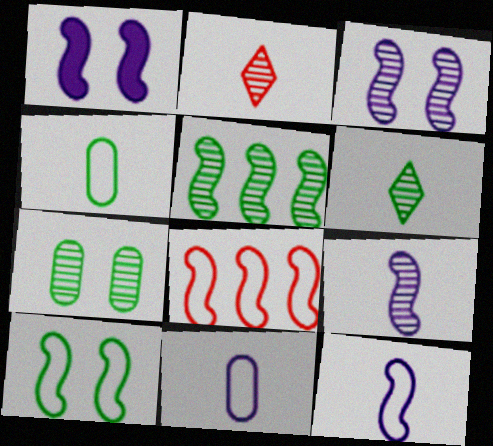[[5, 6, 7], 
[8, 10, 12]]